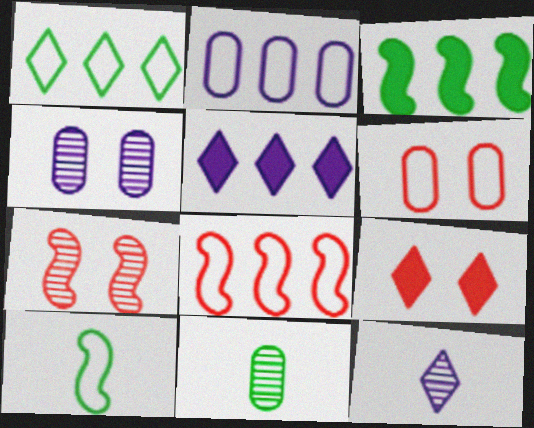[[1, 2, 8], 
[1, 9, 12], 
[3, 6, 12], 
[6, 7, 9]]